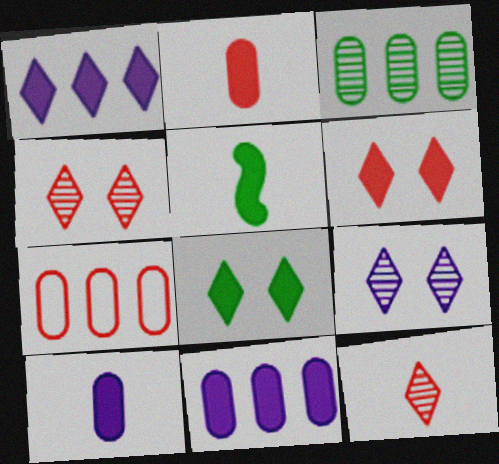[[3, 7, 11], 
[5, 6, 11], 
[5, 7, 9]]